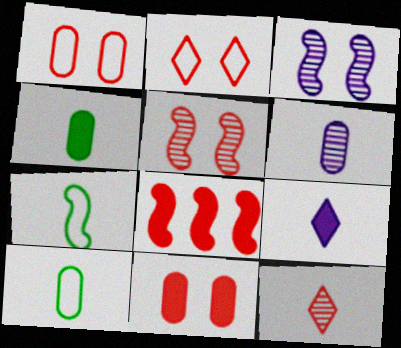[[1, 8, 12], 
[2, 5, 11], 
[3, 7, 8]]